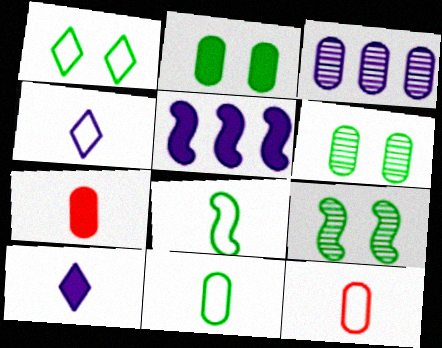[[1, 2, 9], 
[2, 3, 12], 
[4, 8, 12]]